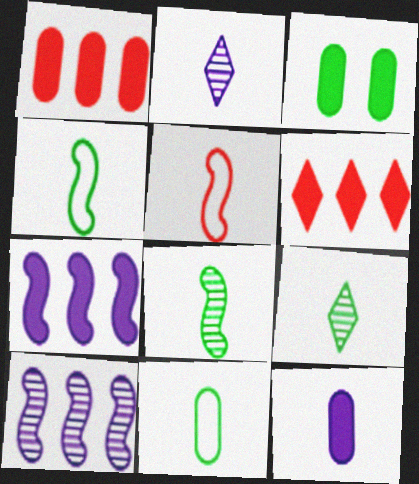[[1, 3, 12], 
[5, 9, 12]]